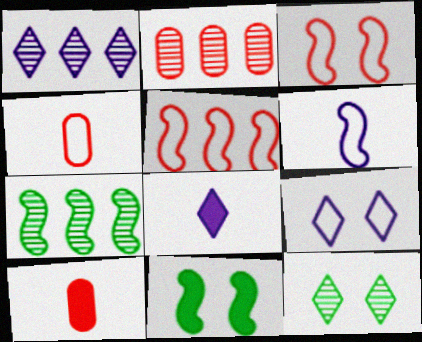[[1, 2, 7], 
[1, 4, 11], 
[1, 8, 9], 
[7, 9, 10]]